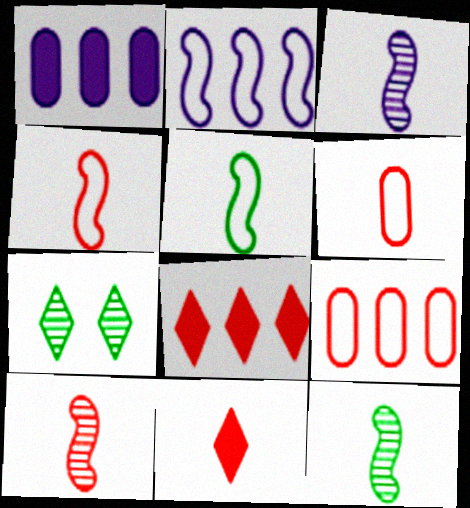[[1, 4, 7], 
[3, 10, 12], 
[6, 10, 11]]